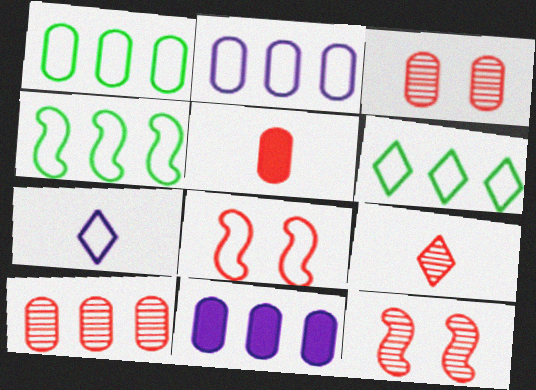[[1, 4, 6], 
[1, 7, 8], 
[1, 10, 11], 
[9, 10, 12]]